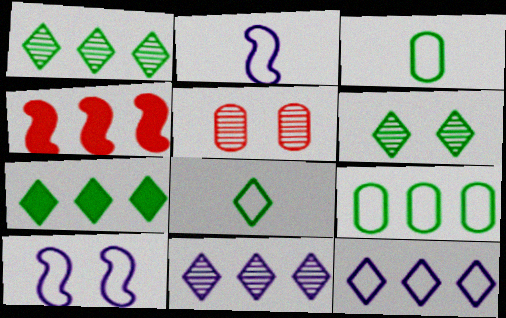[[2, 5, 7], 
[4, 9, 11], 
[6, 7, 8]]